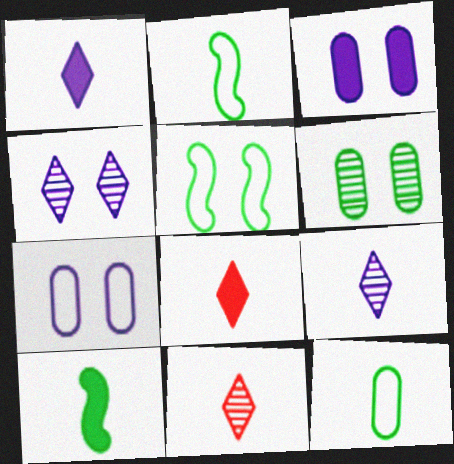[]